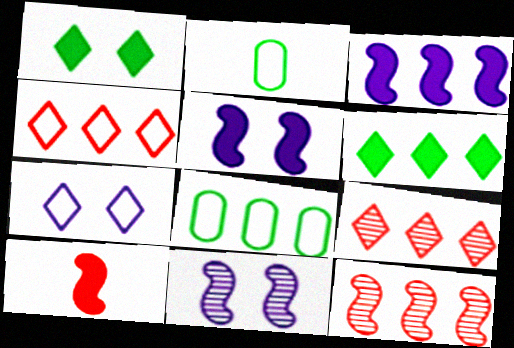[[2, 5, 9], 
[3, 8, 9]]